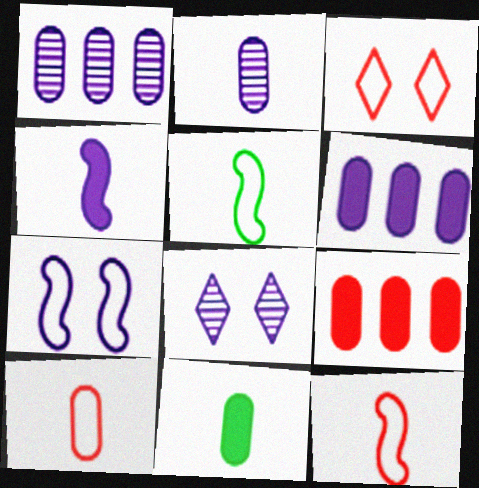[[2, 10, 11], 
[5, 8, 9]]